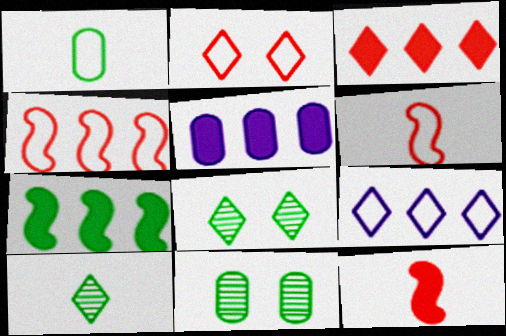[[1, 7, 8], 
[3, 5, 7], 
[5, 6, 8], 
[9, 11, 12]]